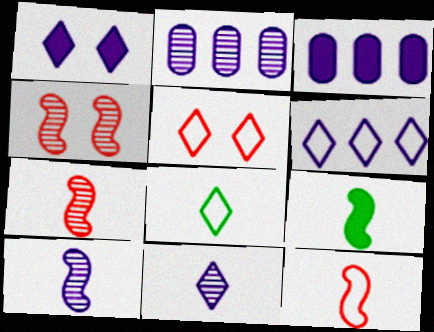[[1, 6, 11], 
[2, 5, 9], 
[3, 4, 8], 
[5, 6, 8], 
[9, 10, 12]]